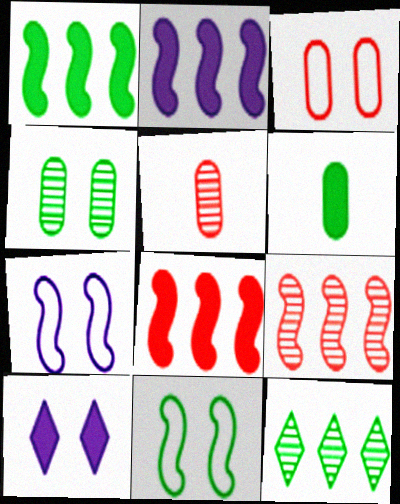[[1, 2, 8], 
[6, 8, 10], 
[6, 11, 12]]